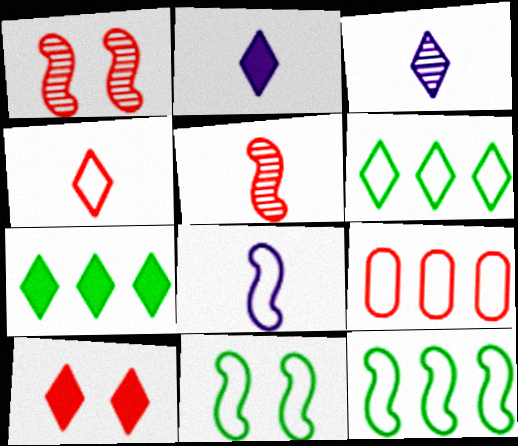[[2, 7, 10], 
[3, 6, 10], 
[5, 9, 10]]